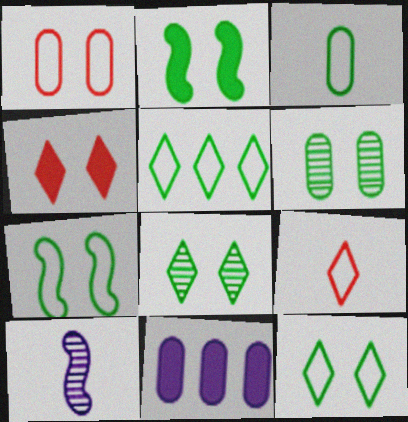[[2, 6, 12], 
[3, 5, 7]]